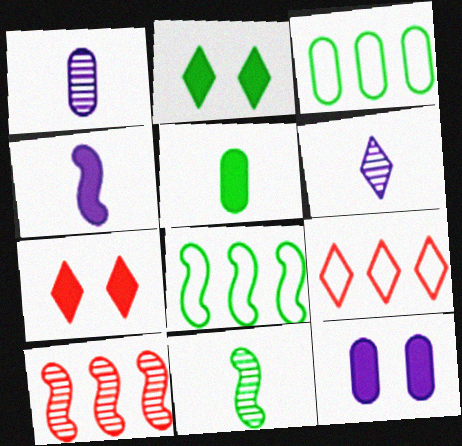[[1, 7, 8], 
[2, 3, 11], 
[2, 6, 9], 
[9, 11, 12]]